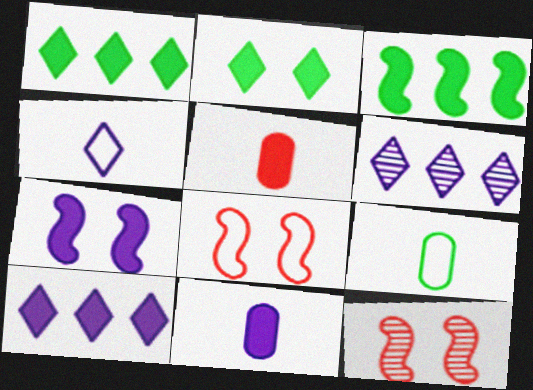[[1, 5, 7], 
[7, 10, 11], 
[9, 10, 12]]